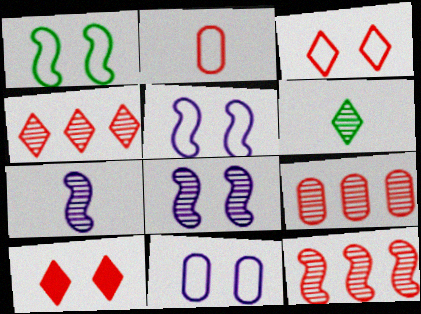[[1, 3, 11], 
[2, 10, 12], 
[4, 9, 12], 
[6, 8, 9]]